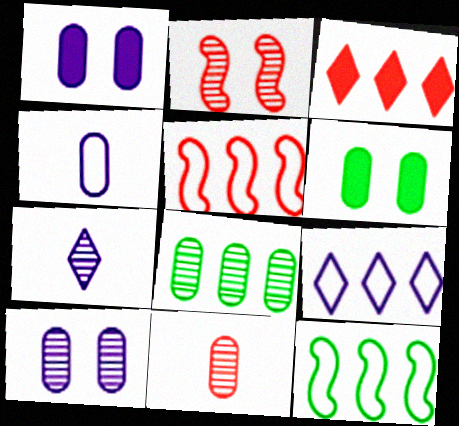[[2, 7, 8], 
[5, 6, 7], 
[8, 10, 11]]